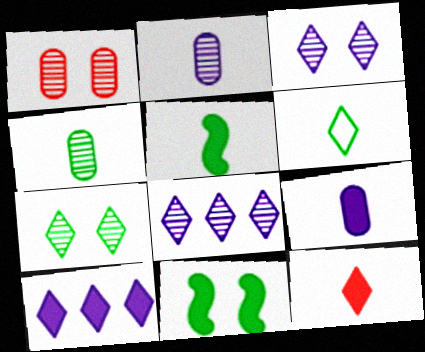[[4, 5, 6], 
[5, 9, 12]]